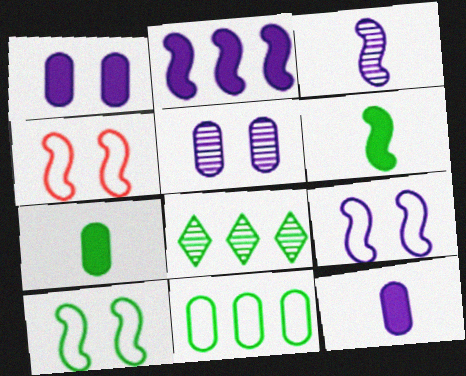[[2, 3, 9], 
[4, 8, 12], 
[4, 9, 10], 
[7, 8, 10]]